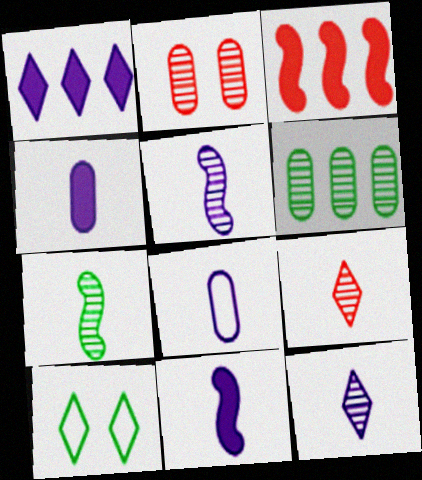[[1, 9, 10], 
[8, 11, 12]]